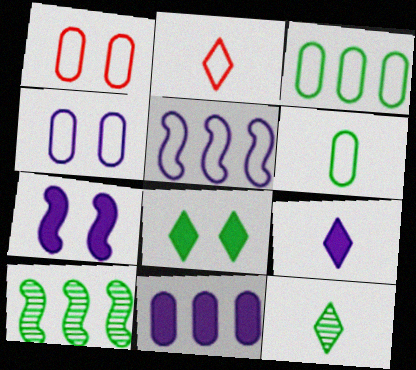[[1, 9, 10], 
[2, 9, 12], 
[6, 8, 10], 
[7, 9, 11]]